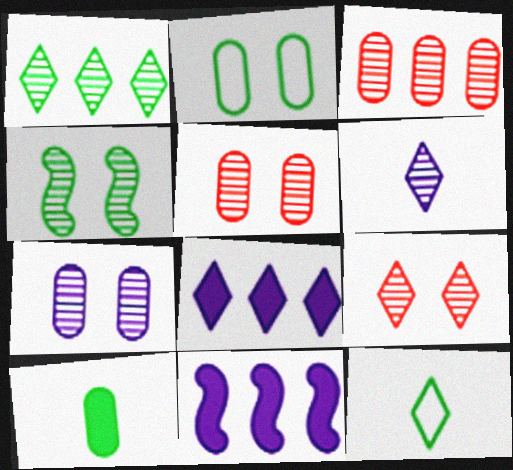[[1, 6, 9], 
[3, 4, 6], 
[4, 7, 9], 
[5, 11, 12], 
[8, 9, 12]]